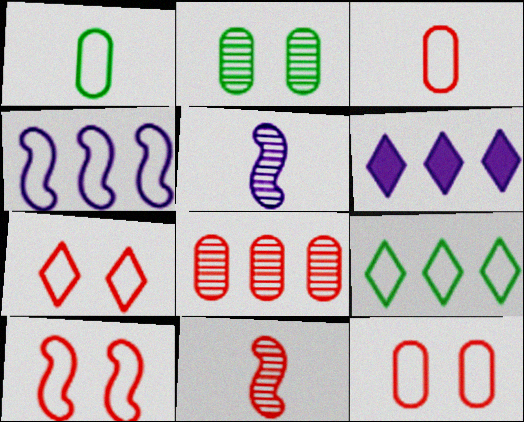[[1, 4, 7], 
[7, 10, 12]]